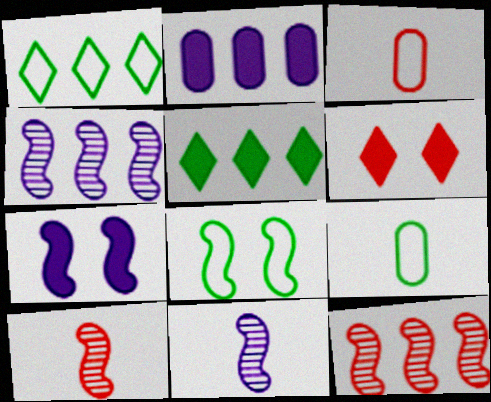[[1, 2, 12], 
[1, 8, 9], 
[3, 6, 12], 
[4, 6, 9]]